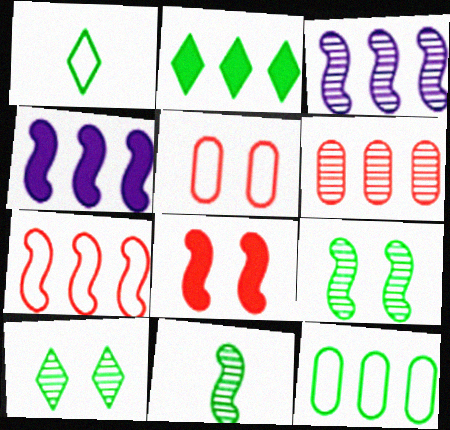[[1, 2, 10]]